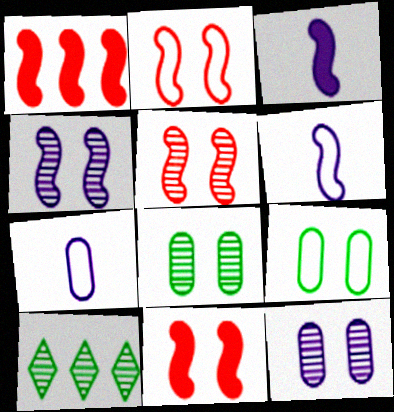[[2, 5, 11], 
[7, 10, 11]]